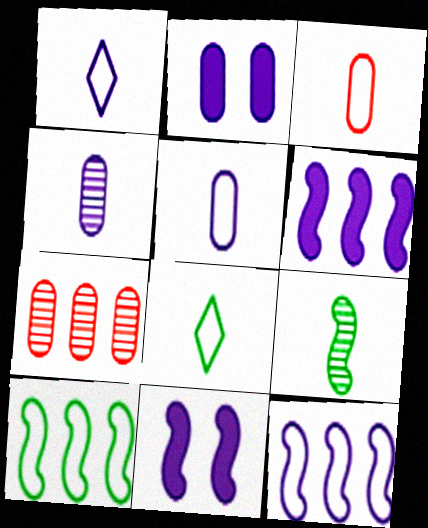[[7, 8, 11]]